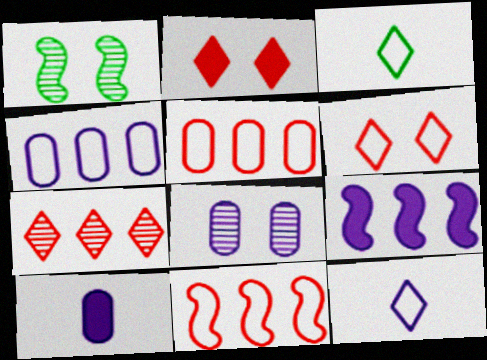[[4, 8, 10], 
[8, 9, 12]]